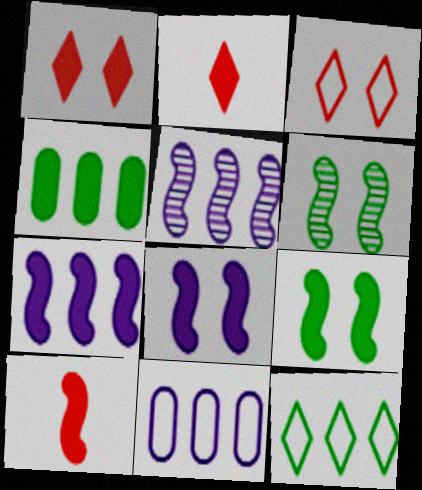[[2, 4, 8], 
[2, 6, 11], 
[7, 9, 10]]